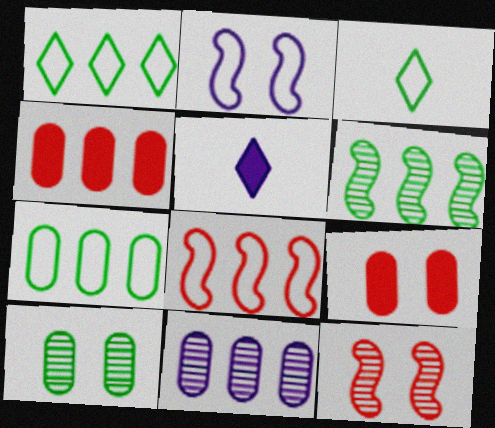[[2, 5, 11], 
[4, 7, 11], 
[5, 7, 12], 
[5, 8, 10]]